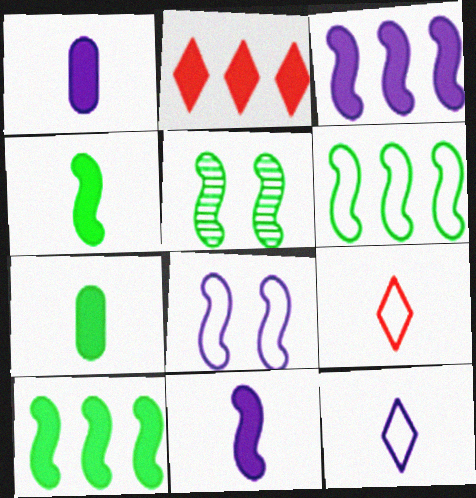[[4, 5, 6]]